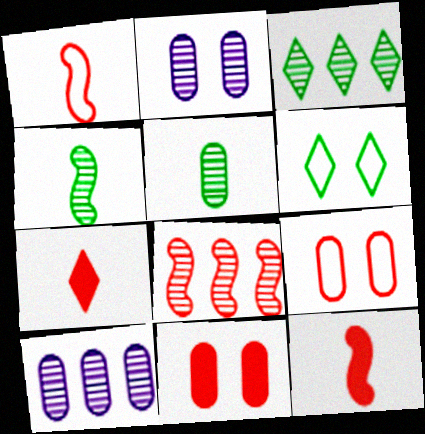[[3, 8, 10], 
[6, 10, 12], 
[7, 8, 9]]